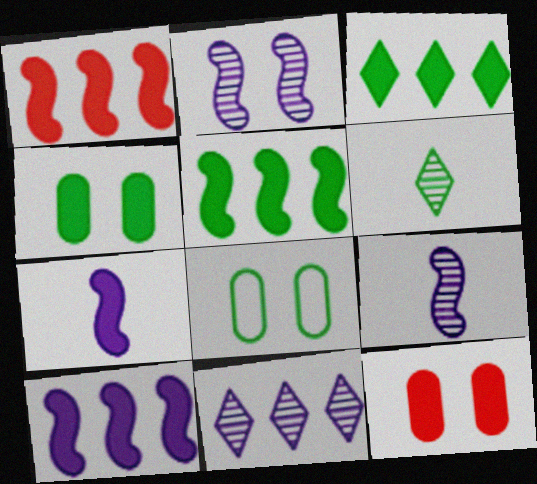[[1, 5, 10], 
[3, 7, 12], 
[5, 6, 8]]